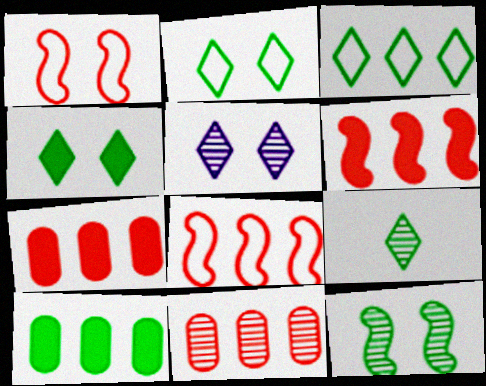[[3, 4, 9]]